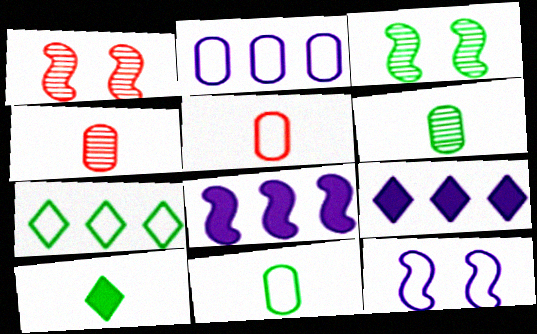[[1, 2, 10], 
[1, 9, 11], 
[3, 5, 9], 
[5, 7, 12]]